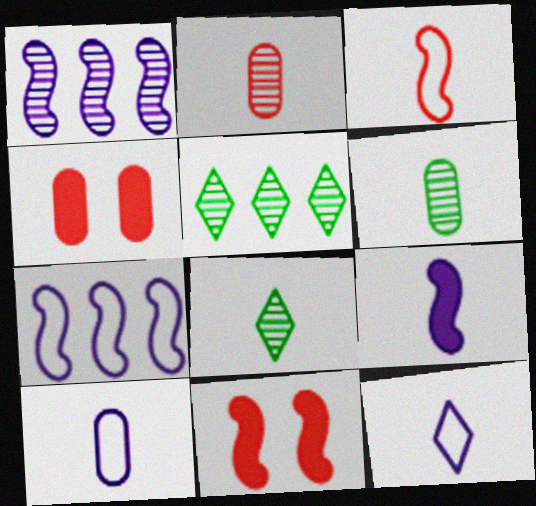[[4, 7, 8], 
[5, 10, 11]]